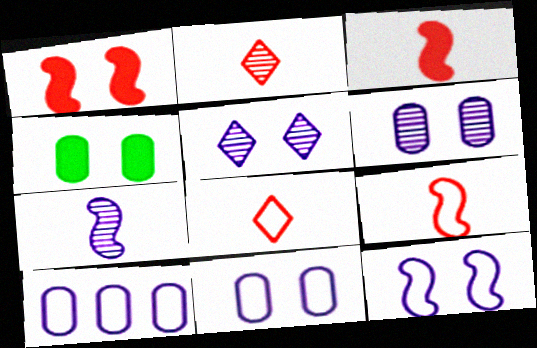[]